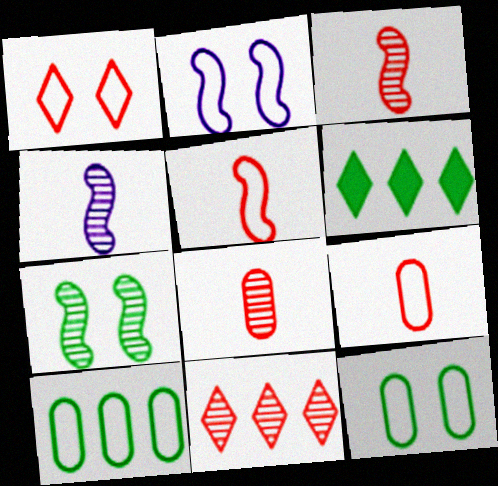[[1, 2, 12], 
[2, 6, 8]]